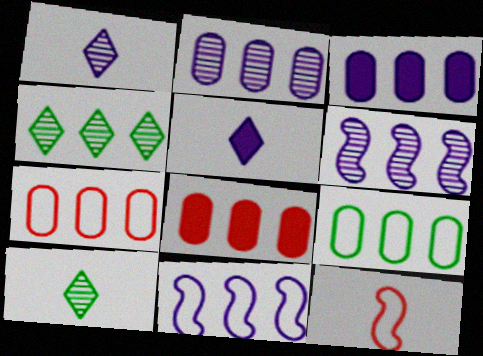[[2, 8, 9], 
[4, 8, 11]]